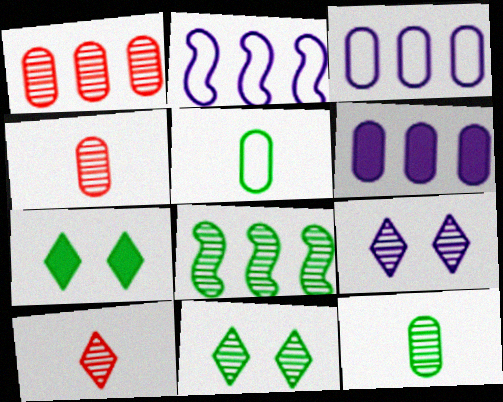[[2, 4, 7], 
[4, 8, 9], 
[5, 7, 8], 
[8, 11, 12]]